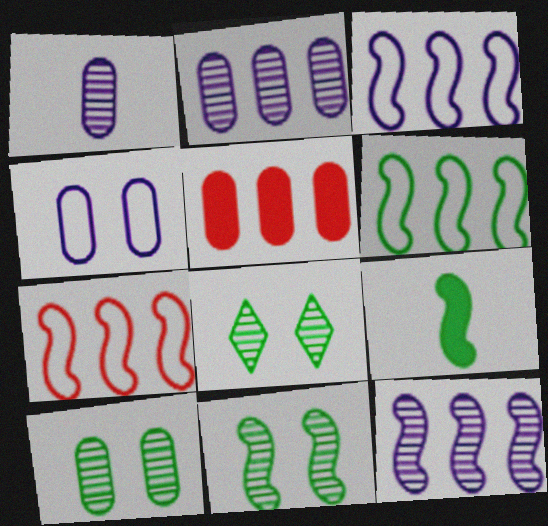[[3, 6, 7], 
[6, 9, 11], 
[8, 10, 11]]